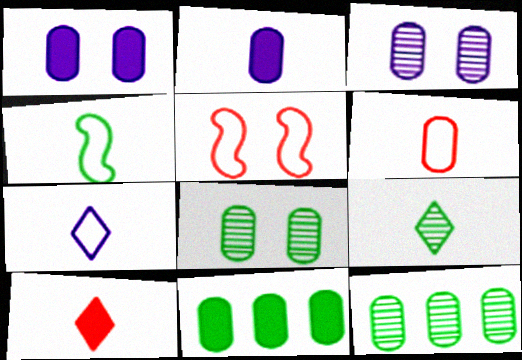[[1, 6, 12], 
[3, 6, 11], 
[4, 6, 7], 
[7, 9, 10]]